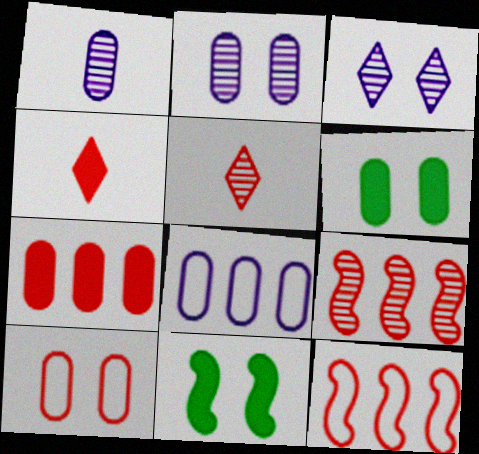[[2, 6, 10], 
[3, 10, 11], 
[4, 9, 10], 
[5, 8, 11]]